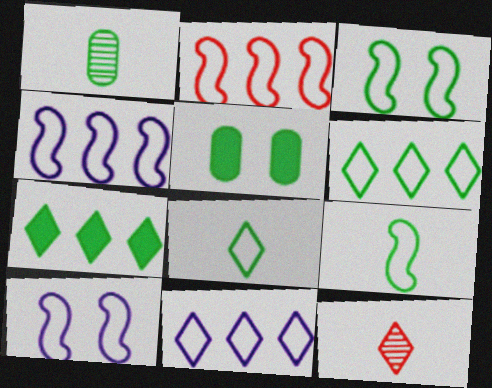[[1, 3, 7], 
[2, 9, 10], 
[4, 5, 12]]